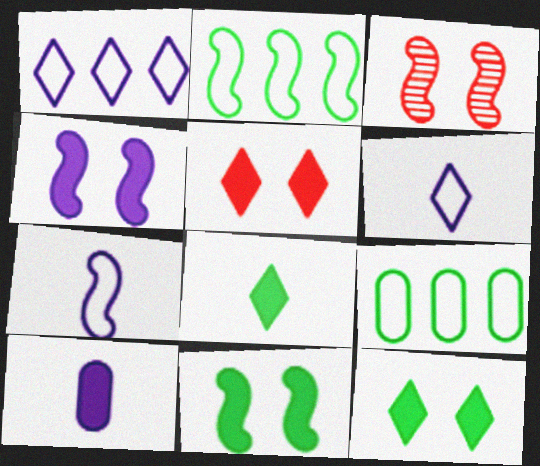[]